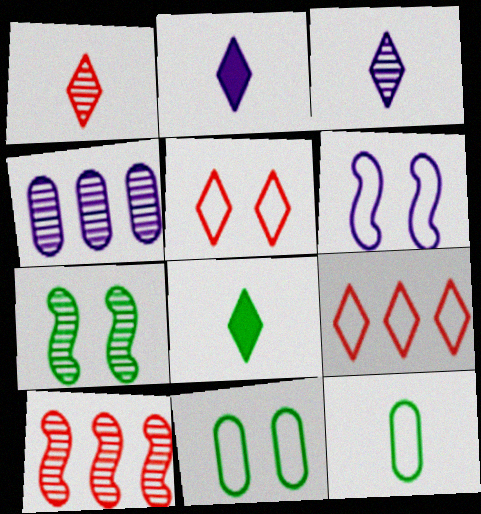[[1, 4, 7], 
[2, 4, 6], 
[2, 10, 11], 
[5, 6, 11], 
[6, 9, 12]]